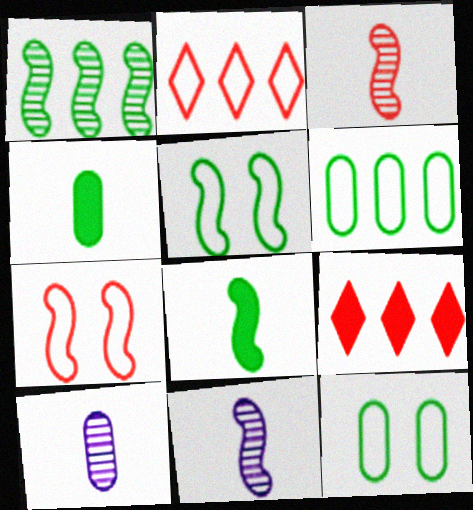[[1, 5, 8], 
[5, 9, 10], 
[9, 11, 12]]